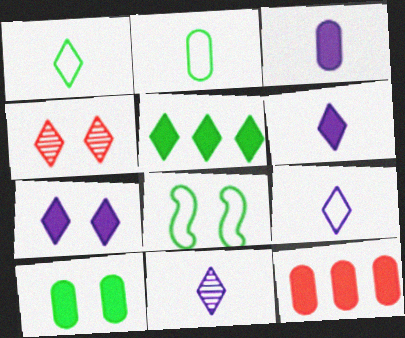[[3, 10, 12], 
[4, 5, 9], 
[6, 9, 11], 
[8, 11, 12]]